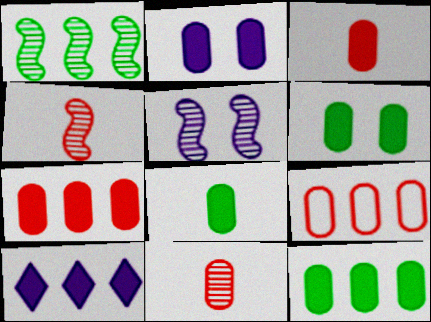[[1, 4, 5], 
[1, 9, 10], 
[2, 3, 12], 
[2, 7, 8], 
[6, 8, 12]]